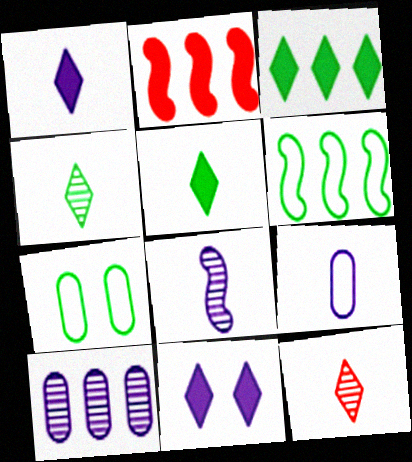[[1, 8, 9]]